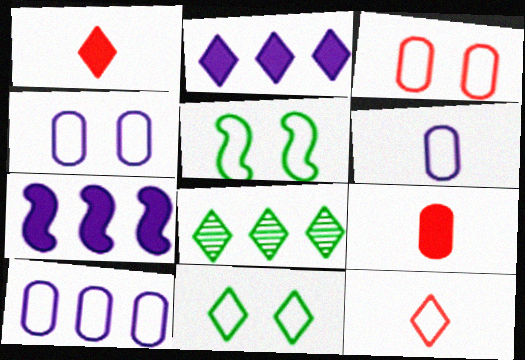[[4, 6, 10], 
[5, 10, 12]]